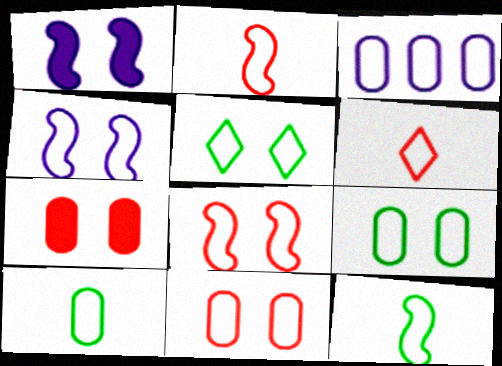[[2, 3, 5], 
[3, 10, 11], 
[4, 5, 11]]